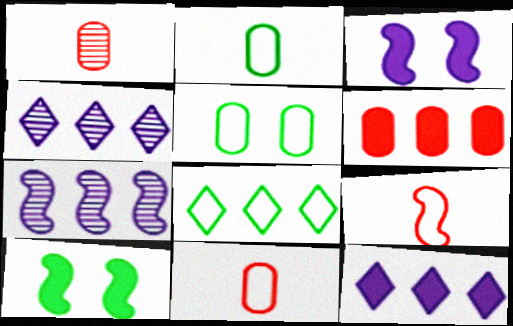[[1, 3, 8], 
[4, 10, 11], 
[6, 7, 8], 
[7, 9, 10]]